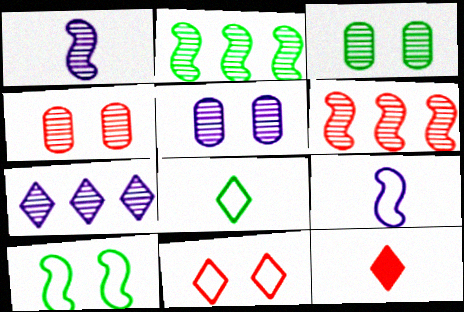[[1, 5, 7], 
[3, 4, 5]]